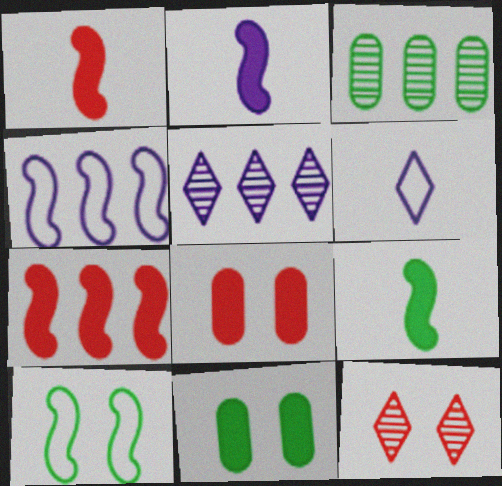[[1, 2, 9]]